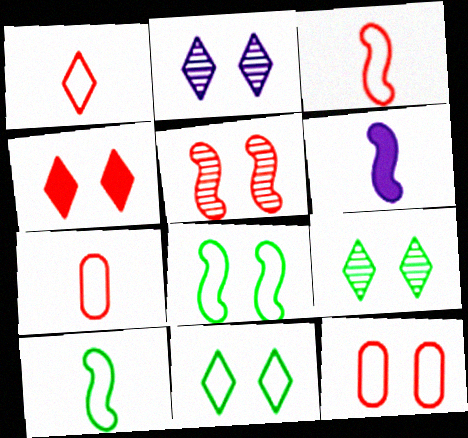[[1, 3, 7], 
[2, 4, 11], 
[4, 5, 12]]